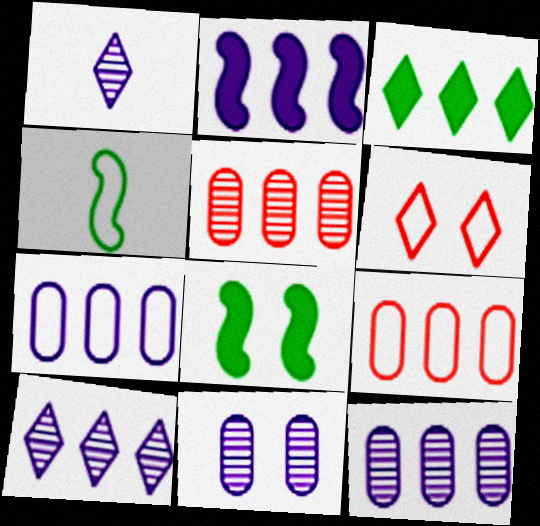[[1, 3, 6], 
[1, 8, 9], 
[2, 7, 10], 
[4, 6, 7], 
[6, 8, 11]]